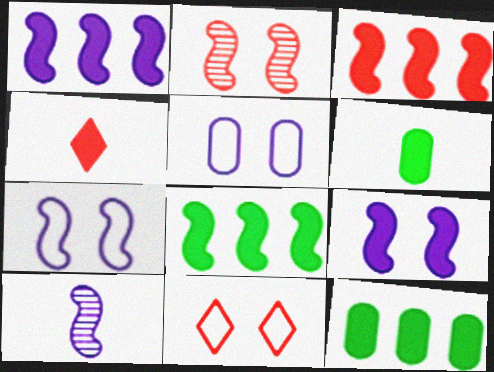[[1, 3, 8], 
[1, 7, 10], 
[4, 9, 12], 
[10, 11, 12]]